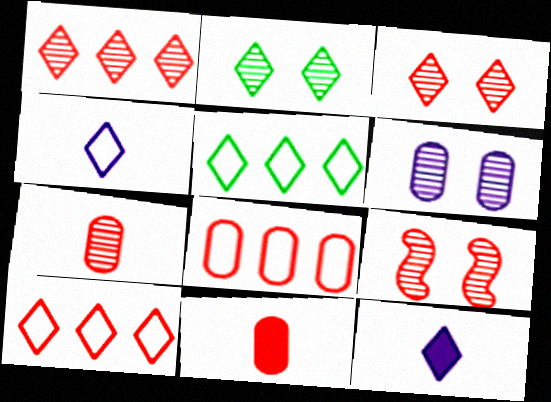[[1, 7, 9], 
[2, 6, 9], 
[2, 10, 12], 
[3, 5, 12], 
[9, 10, 11]]